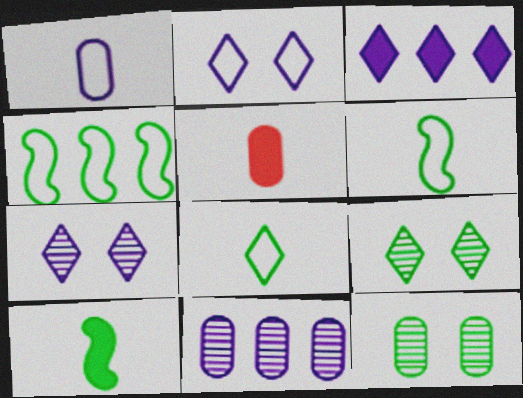[[4, 5, 7]]